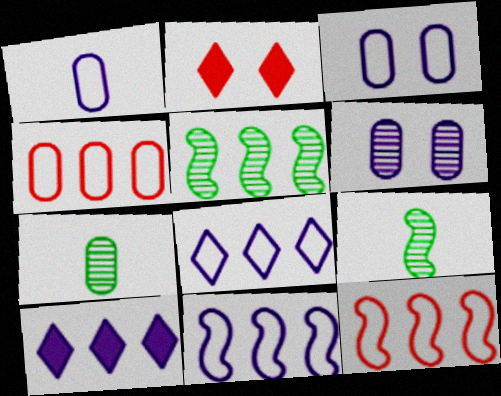[[1, 2, 5], 
[2, 7, 11], 
[4, 5, 10]]